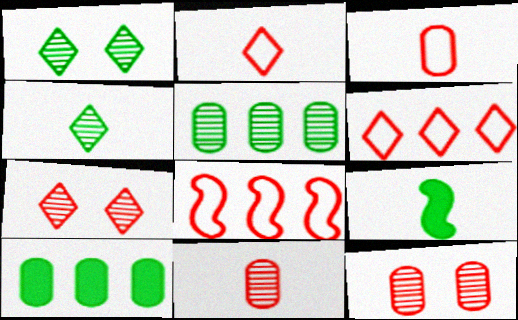[]